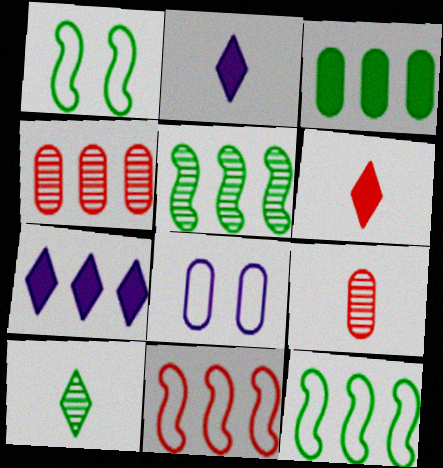[[1, 2, 4], 
[1, 3, 10], 
[1, 7, 9], 
[3, 8, 9], 
[4, 7, 12], 
[5, 6, 8]]